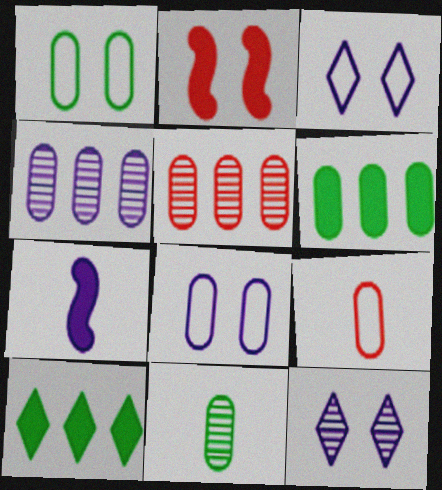[[1, 2, 12], 
[1, 6, 11], 
[3, 4, 7]]